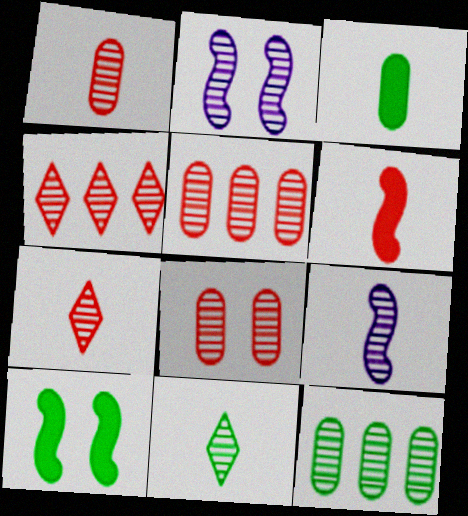[[1, 5, 8], 
[1, 9, 11], 
[2, 5, 11], 
[2, 7, 12]]